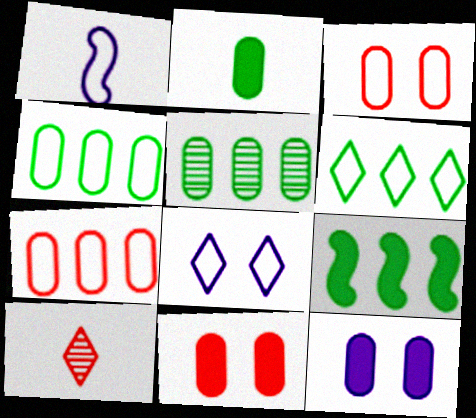[[1, 2, 10], 
[1, 3, 6], 
[5, 6, 9]]